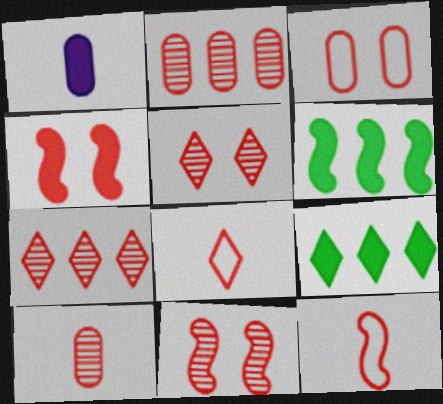[[1, 4, 9], 
[2, 4, 8], 
[3, 4, 5], 
[7, 10, 11]]